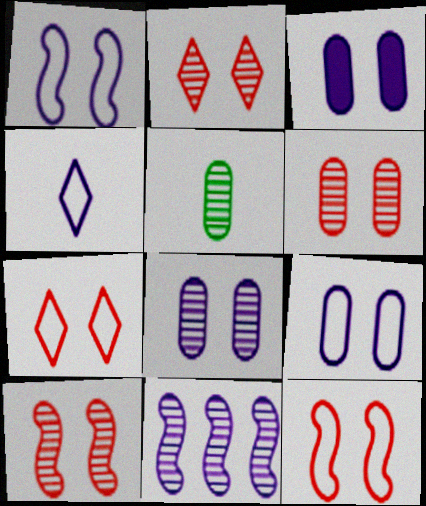[[2, 5, 11], 
[2, 6, 10], 
[3, 4, 11], 
[3, 8, 9]]